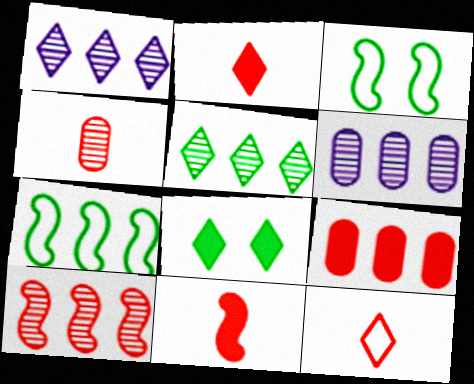[[1, 7, 9], 
[1, 8, 12], 
[2, 3, 6], 
[4, 11, 12], 
[5, 6, 10]]